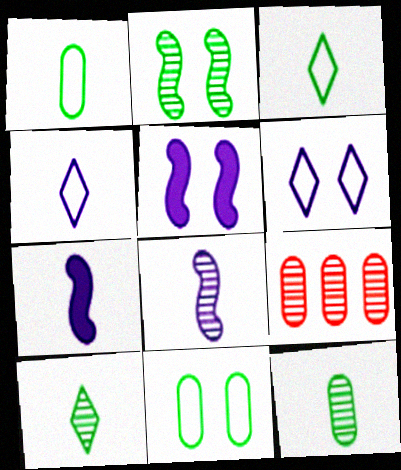[[3, 5, 9]]